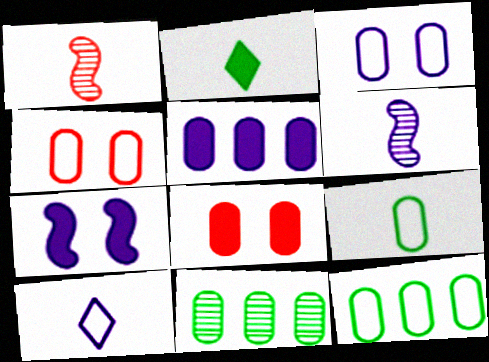[]